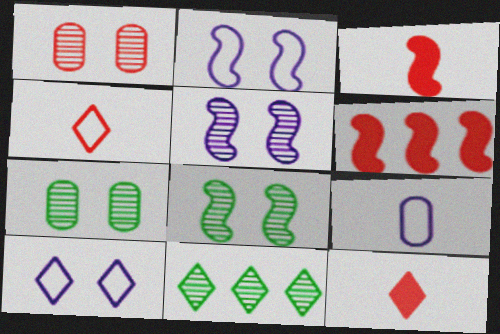[[1, 4, 6], 
[10, 11, 12]]